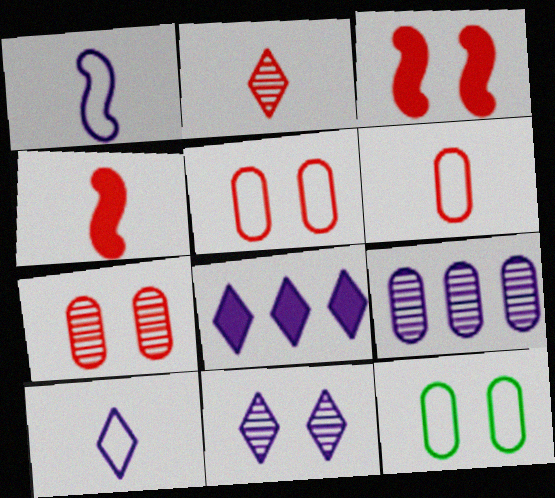[[2, 4, 6], 
[3, 11, 12], 
[8, 10, 11]]